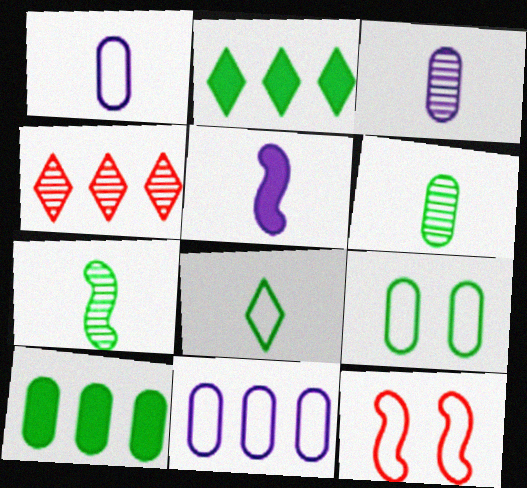[[2, 3, 12], 
[2, 7, 9], 
[4, 5, 9], 
[6, 9, 10], 
[8, 11, 12]]